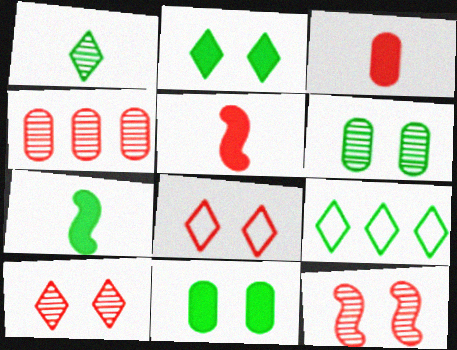[[1, 2, 9], 
[4, 5, 8], 
[6, 7, 9]]